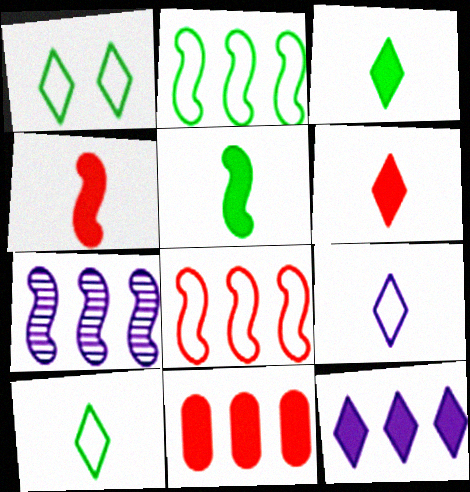[]